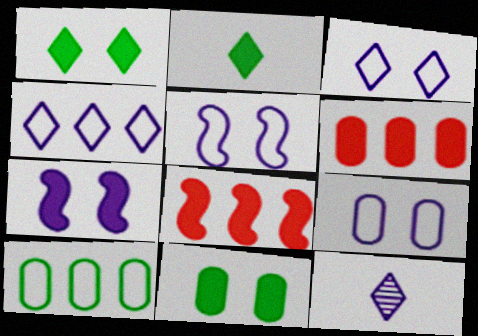[[2, 6, 7], 
[3, 5, 9]]